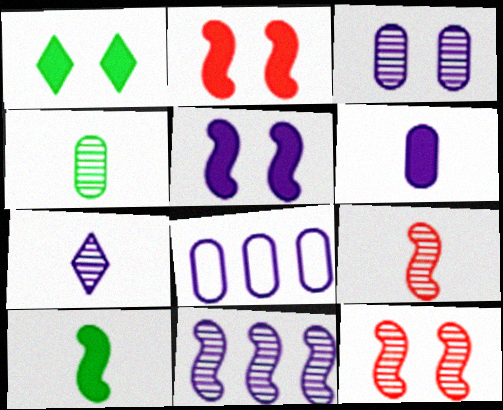[[1, 8, 9], 
[3, 6, 8], 
[3, 7, 11], 
[4, 7, 9], 
[5, 7, 8]]